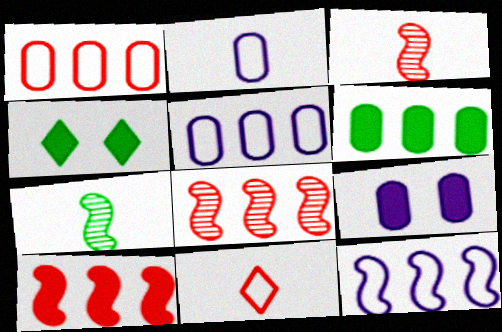[[2, 4, 8], 
[3, 4, 5]]